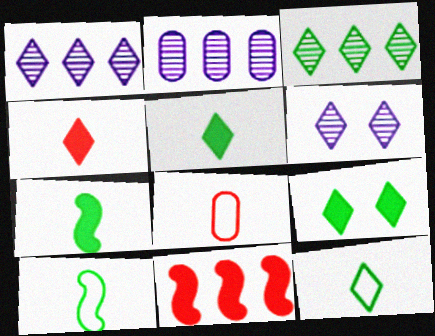[[3, 9, 12]]